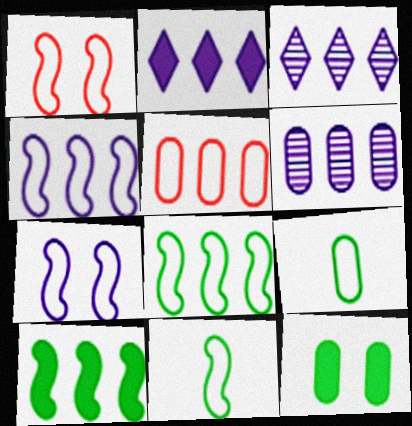[[1, 4, 11], 
[2, 4, 6], 
[3, 5, 10]]